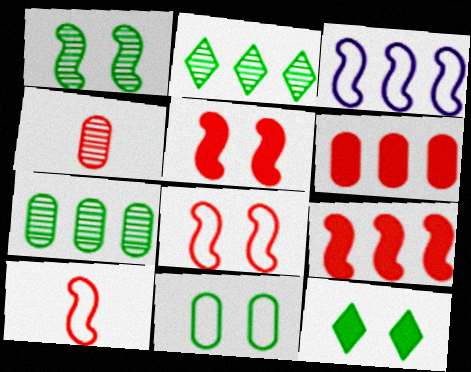[[1, 11, 12], 
[2, 3, 6], 
[3, 4, 12]]